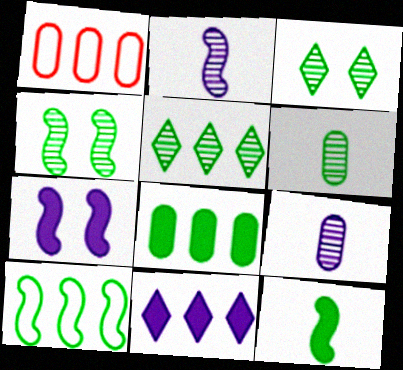[[4, 5, 6], 
[4, 10, 12], 
[5, 8, 10]]